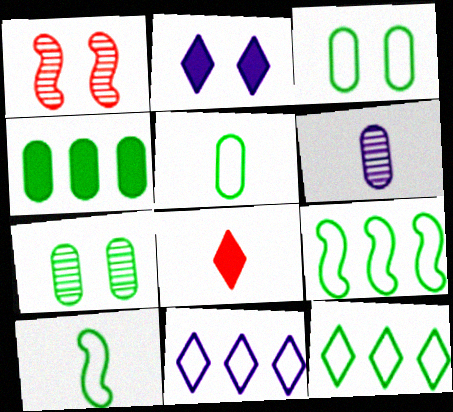[[1, 2, 3], 
[3, 10, 12], 
[4, 5, 7], 
[6, 8, 10]]